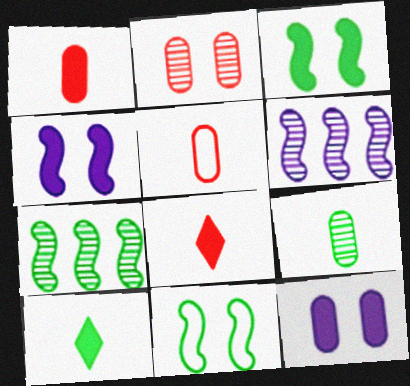[]